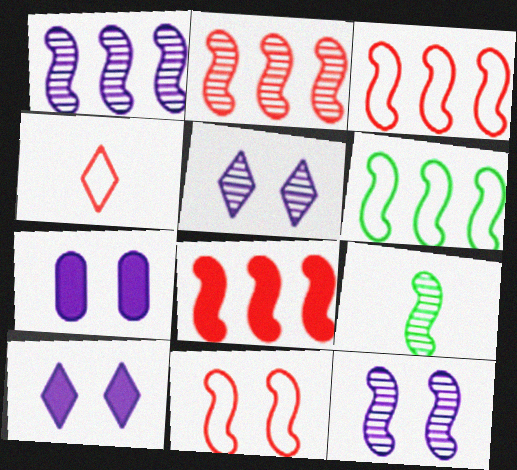[[1, 6, 8], 
[2, 3, 8], 
[2, 9, 12]]